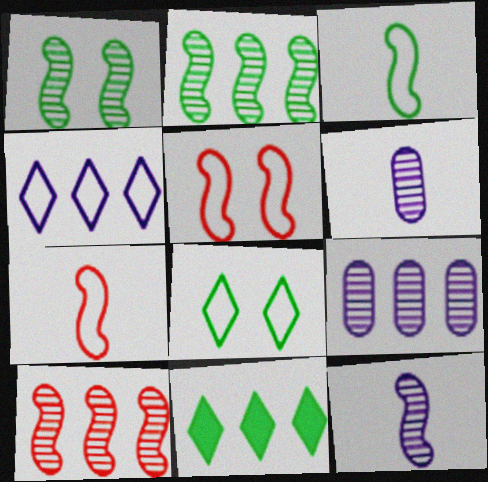[[1, 10, 12], 
[5, 6, 11]]